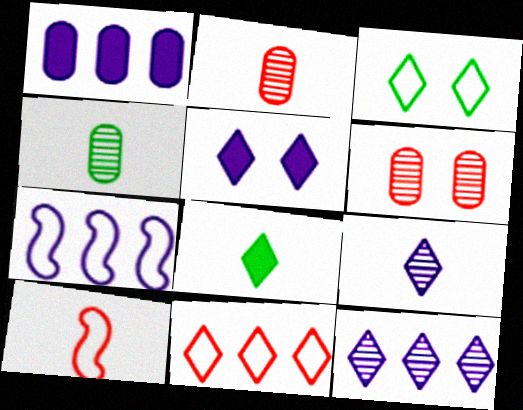[[1, 7, 12], 
[6, 7, 8]]